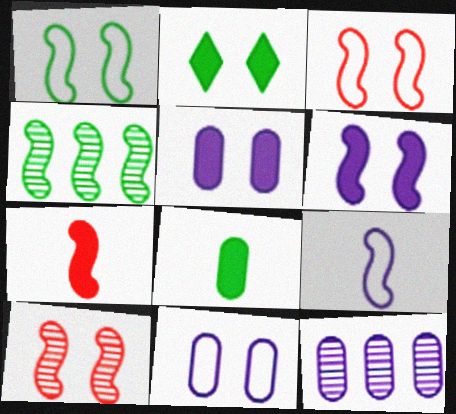[[1, 6, 10], 
[2, 10, 11]]